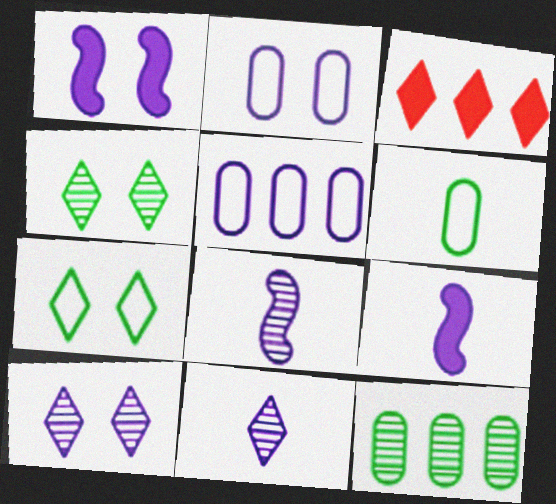[[1, 2, 10], 
[1, 5, 11], 
[3, 7, 11], 
[5, 9, 10]]